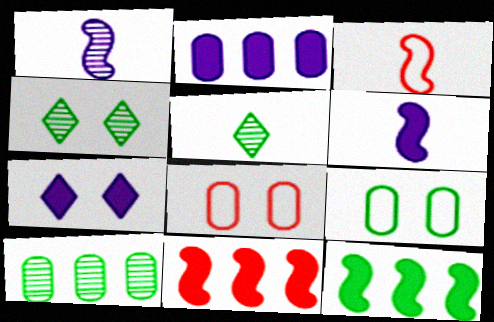[[2, 3, 4], 
[2, 6, 7], 
[3, 7, 10], 
[5, 9, 12]]